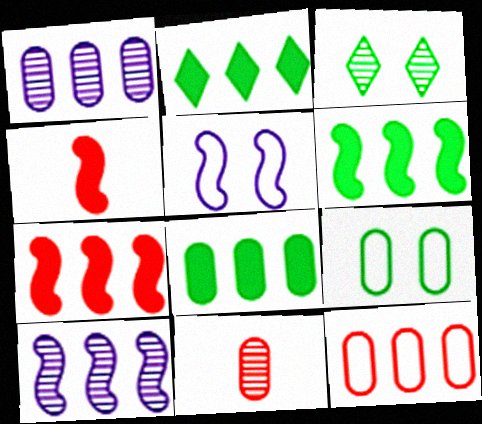[[1, 8, 12], 
[2, 5, 11], 
[2, 6, 8], 
[2, 10, 12], 
[3, 10, 11]]